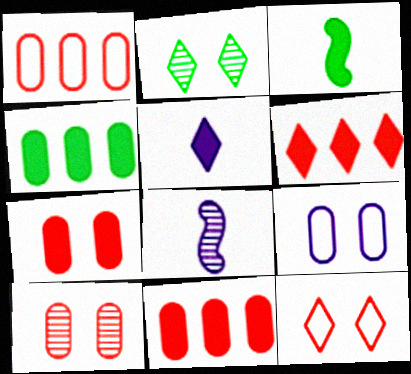[[4, 8, 12]]